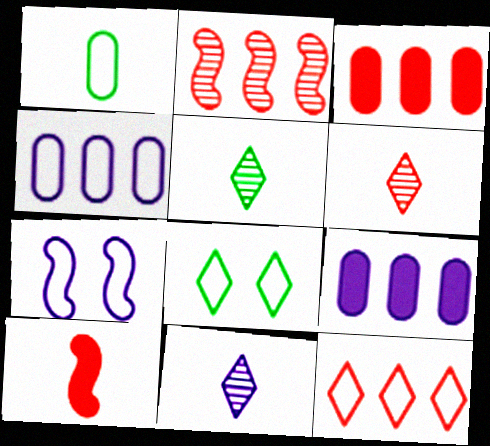[[1, 7, 12], 
[1, 10, 11], 
[2, 3, 12], 
[3, 5, 7], 
[5, 6, 11], 
[7, 9, 11]]